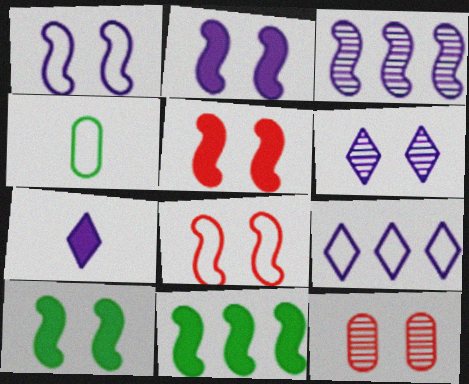[[2, 5, 10], 
[4, 8, 9], 
[6, 7, 9]]